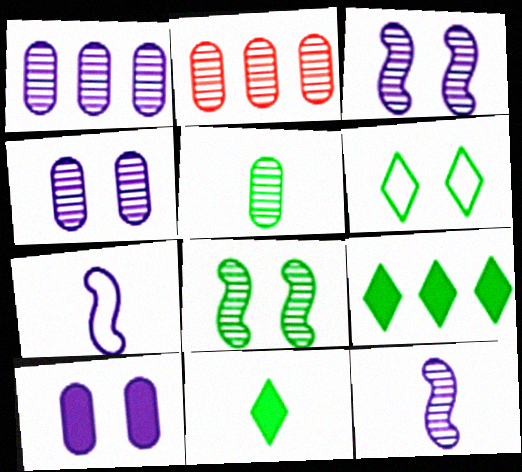[[2, 4, 5]]